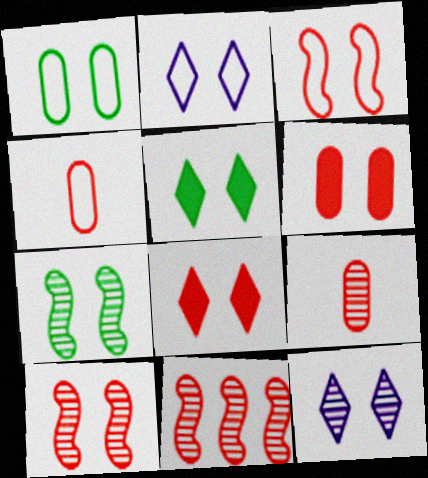[[1, 2, 3], 
[1, 5, 7], 
[2, 6, 7], 
[4, 8, 11]]